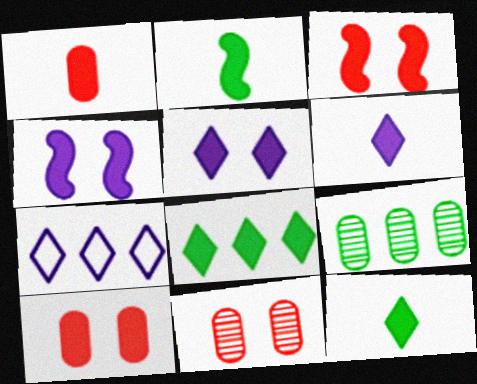[[1, 2, 6], 
[1, 4, 8], 
[2, 7, 11]]